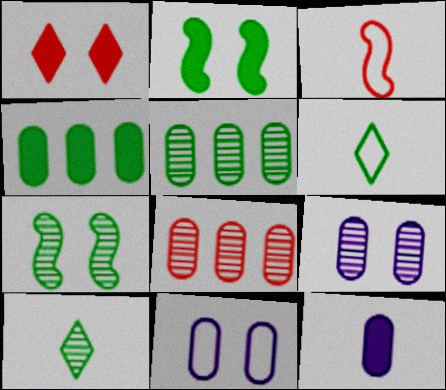[[1, 3, 8], 
[1, 7, 11], 
[2, 5, 6], 
[3, 10, 12], 
[4, 6, 7], 
[5, 7, 10]]